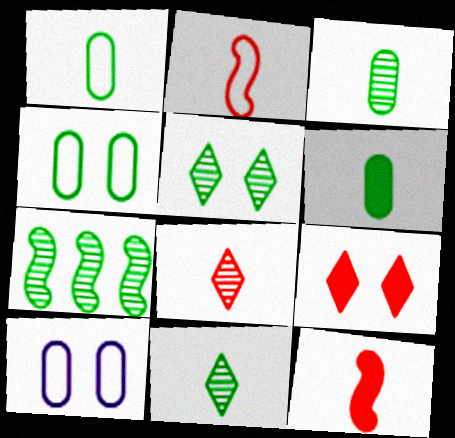[[1, 3, 6], 
[3, 5, 7]]